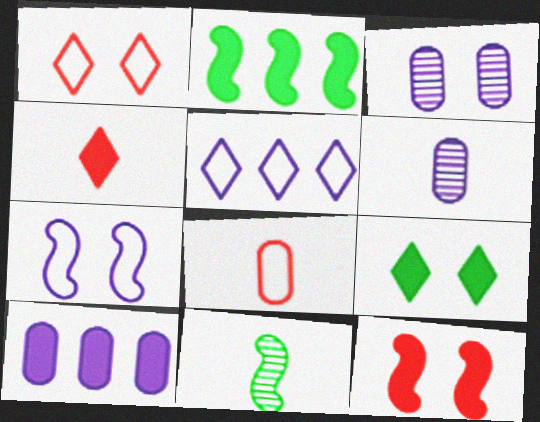[[1, 2, 6], 
[1, 10, 11]]